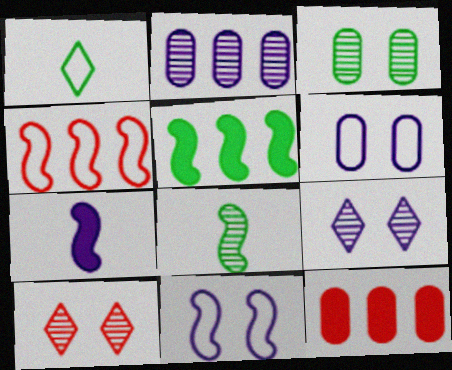[[1, 3, 5], 
[1, 4, 6], 
[2, 8, 10]]